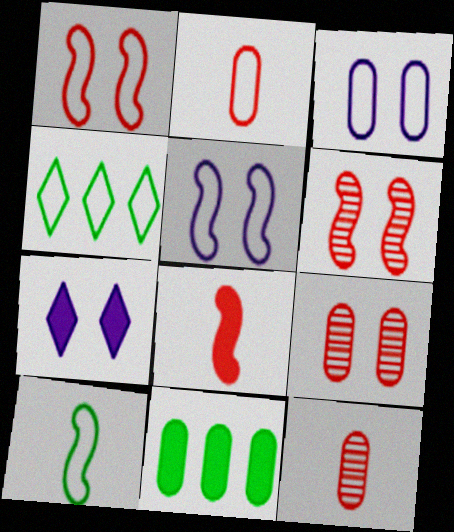[[2, 4, 5], 
[3, 11, 12], 
[7, 8, 11]]